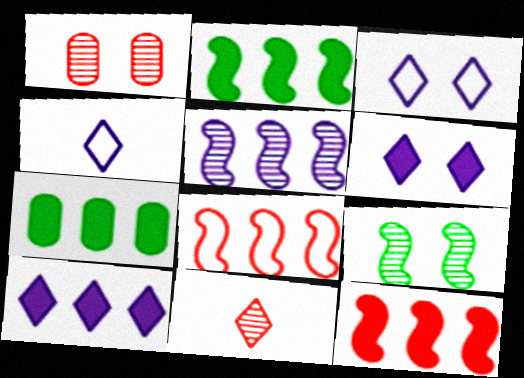[[1, 2, 4], 
[2, 5, 8], 
[7, 10, 12]]